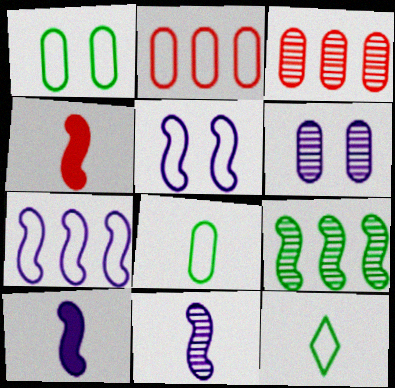[[2, 5, 12], 
[4, 5, 9]]